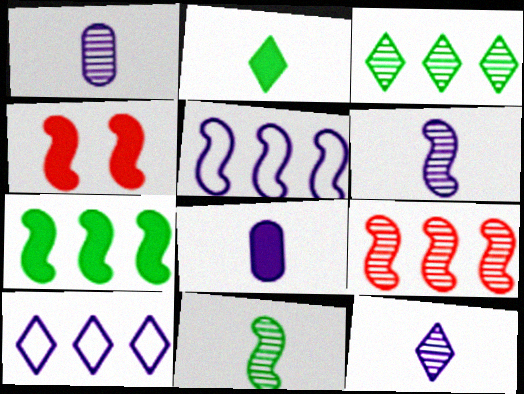[[1, 6, 12], 
[4, 5, 11], 
[5, 7, 9]]